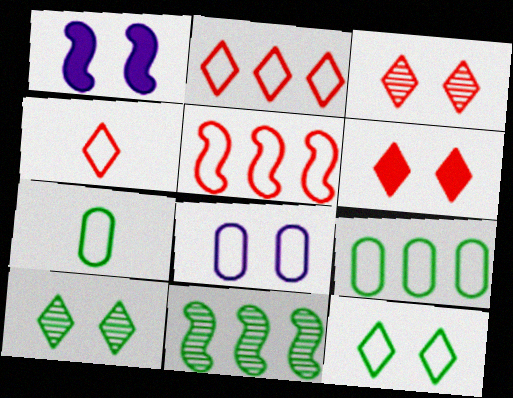[]